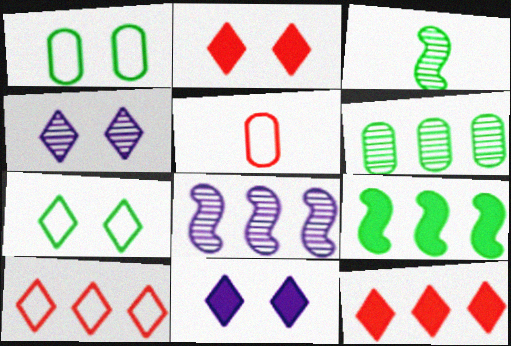[[2, 4, 7], 
[4, 5, 9]]